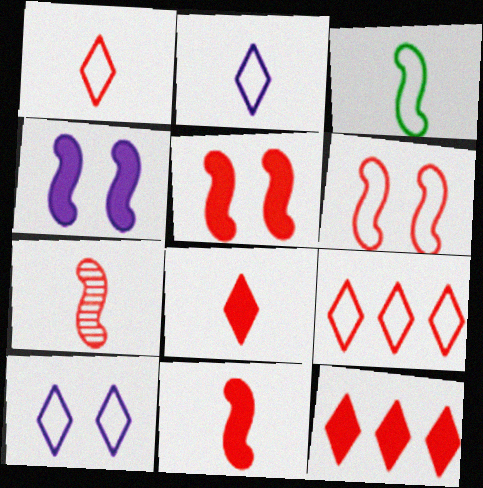[]